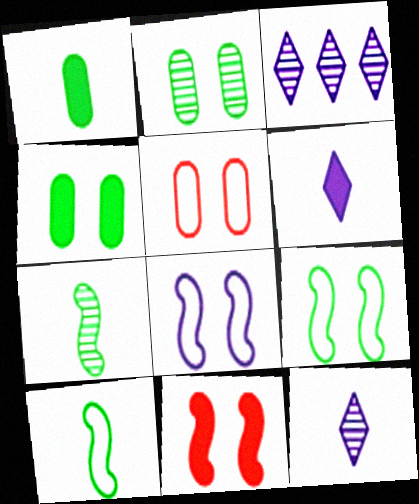[]